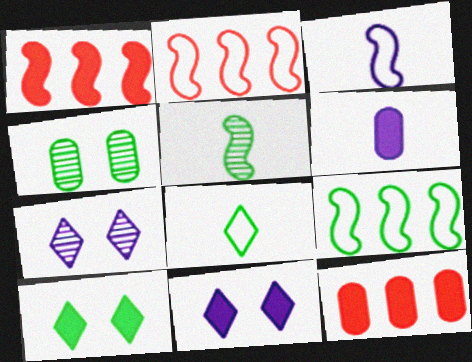[[1, 6, 10]]